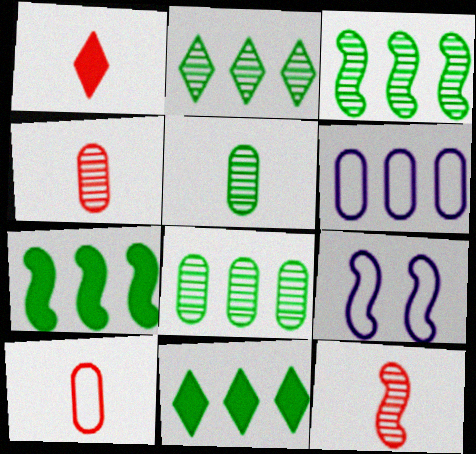[[1, 8, 9], 
[1, 10, 12], 
[2, 3, 8], 
[4, 9, 11], 
[7, 9, 12]]